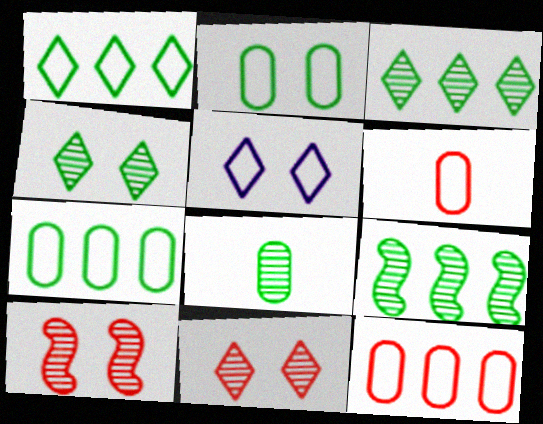[[4, 8, 9]]